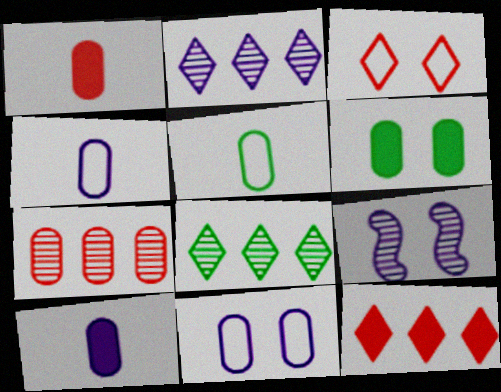[[3, 6, 9], 
[4, 6, 7], 
[5, 9, 12]]